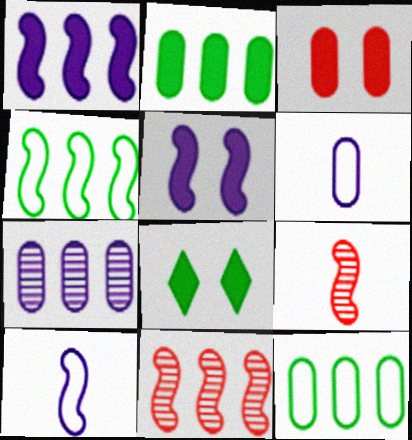[[1, 4, 11], 
[3, 5, 8], 
[4, 5, 9], 
[6, 8, 11]]